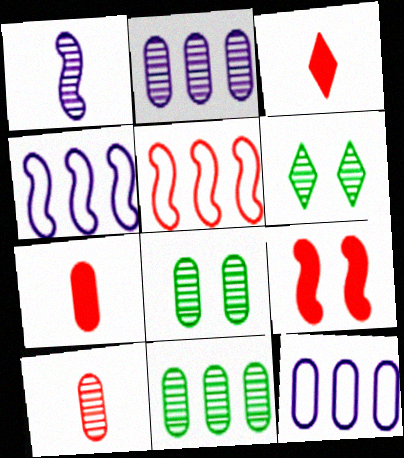[[2, 8, 10], 
[3, 4, 8], 
[4, 6, 7], 
[7, 8, 12]]